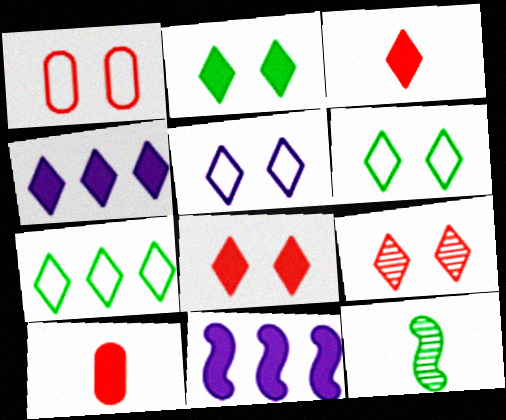[[1, 4, 12], 
[2, 3, 4], 
[2, 5, 9], 
[2, 10, 11]]